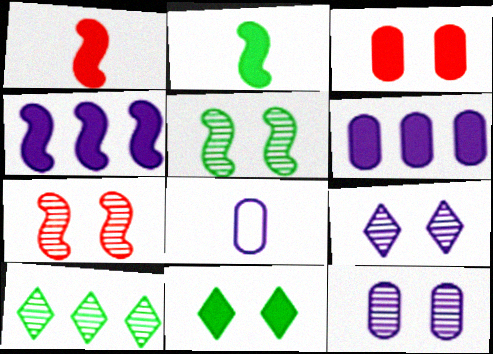[[1, 6, 11], 
[4, 8, 9], 
[6, 8, 12]]